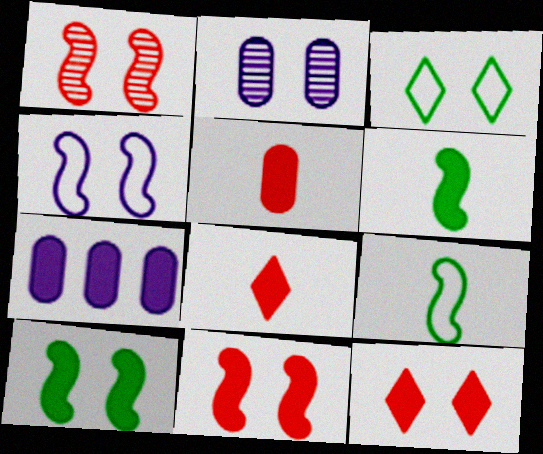[[1, 4, 10], 
[2, 3, 11], 
[6, 7, 12], 
[7, 8, 10]]